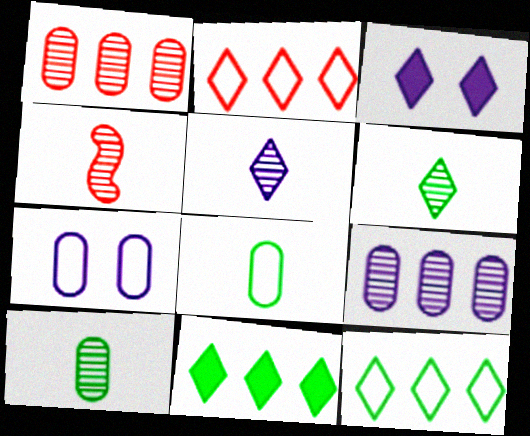[[2, 3, 6], 
[4, 5, 10], 
[4, 7, 11]]